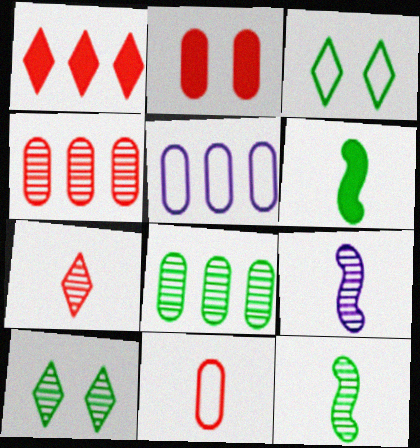[[2, 4, 11], 
[3, 6, 8], 
[4, 9, 10], 
[8, 10, 12]]